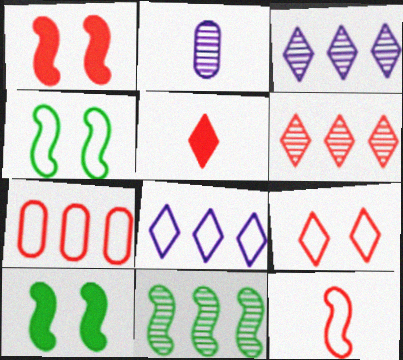[[5, 6, 9], 
[7, 9, 12]]